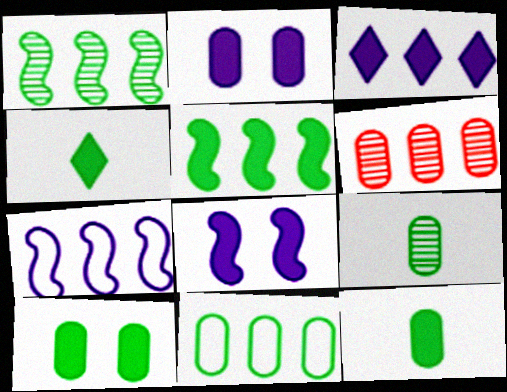[[4, 5, 10], 
[9, 10, 11]]